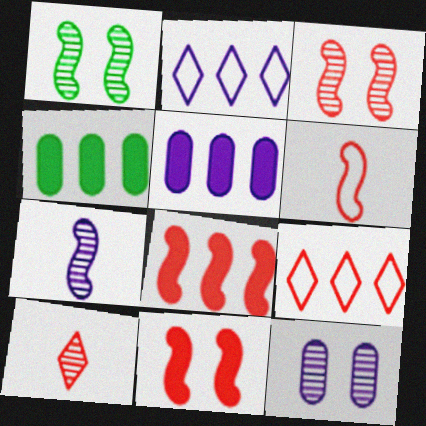[[3, 6, 8]]